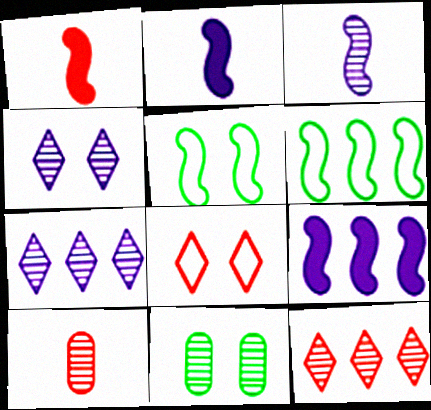[[3, 11, 12]]